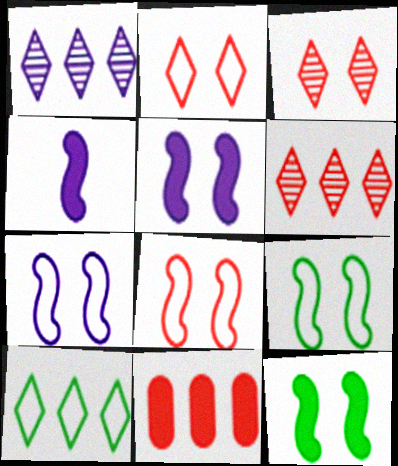[[7, 8, 9]]